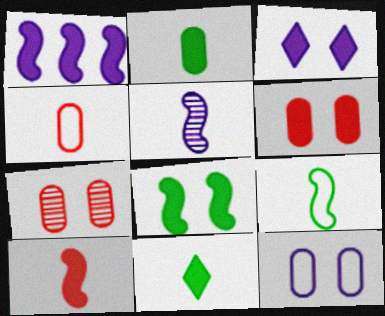[[1, 6, 11], 
[1, 8, 10], 
[3, 6, 8], 
[4, 5, 11], 
[5, 9, 10]]